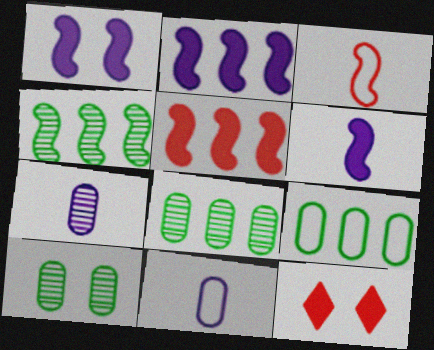[[1, 2, 6], 
[1, 3, 4], 
[4, 11, 12]]